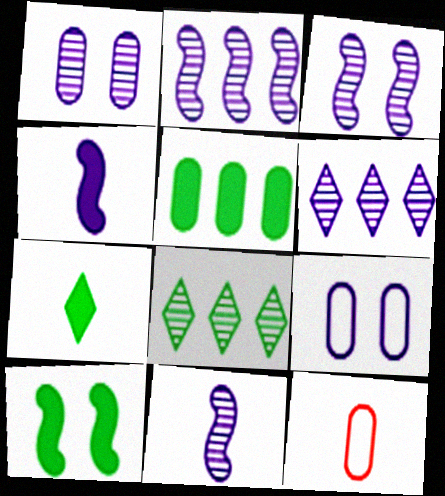[[1, 5, 12], 
[1, 6, 11], 
[2, 3, 11], 
[4, 6, 9], 
[5, 7, 10], 
[6, 10, 12], 
[7, 11, 12]]